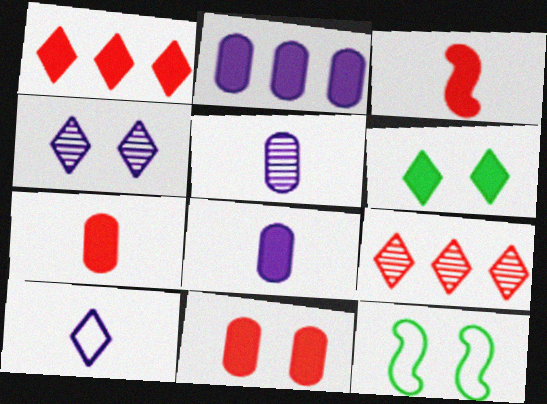[[1, 3, 11], 
[1, 5, 12], 
[2, 3, 6], 
[4, 11, 12], 
[6, 9, 10], 
[8, 9, 12]]